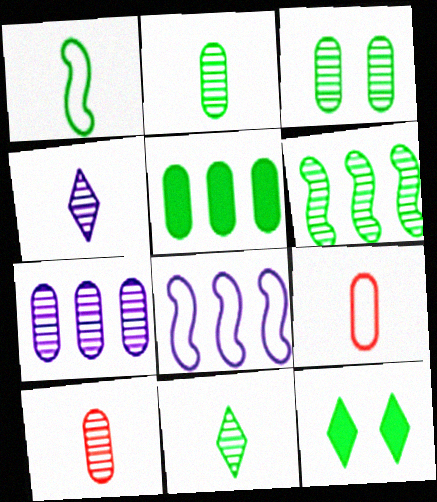[[3, 6, 11], 
[3, 7, 10], 
[8, 10, 12]]